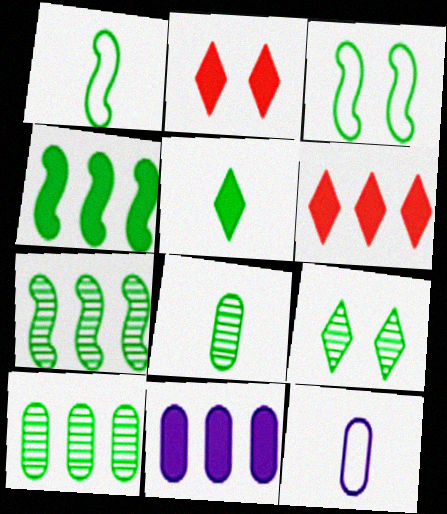[[1, 5, 8], 
[2, 7, 12], 
[3, 5, 10], 
[4, 6, 11], 
[7, 8, 9]]